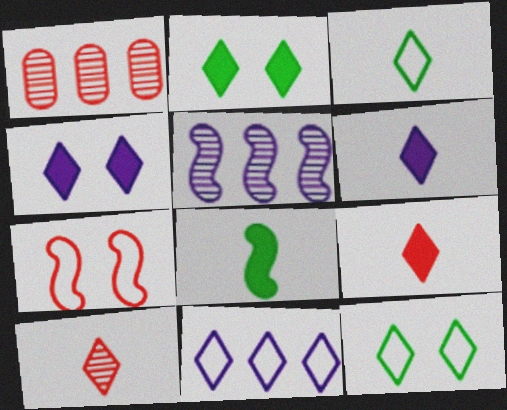[[1, 7, 9], 
[2, 10, 11], 
[3, 6, 10], 
[5, 7, 8]]